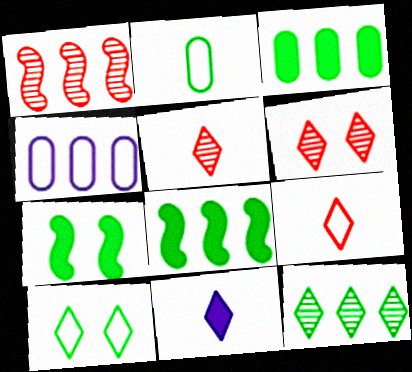[[2, 7, 12], 
[4, 5, 7]]